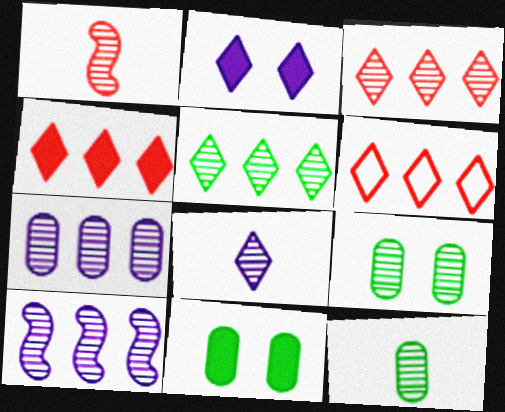[[1, 8, 12], 
[3, 4, 6]]